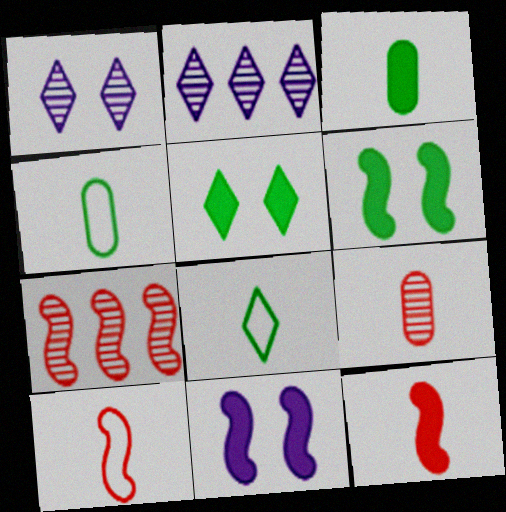[]